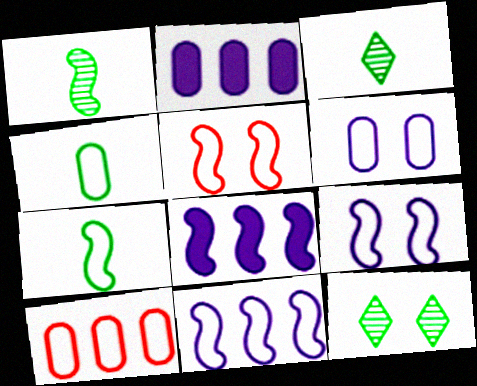[[1, 5, 8], 
[2, 3, 5], 
[4, 6, 10], 
[5, 7, 11]]